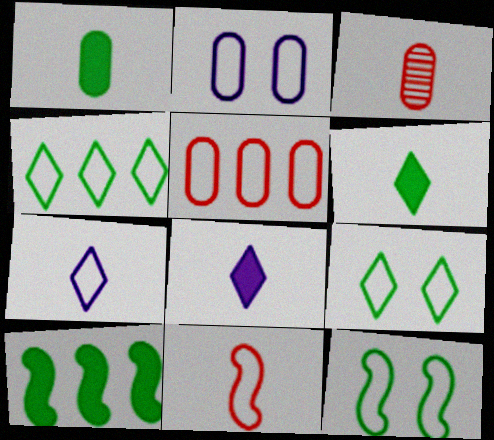[[2, 4, 11], 
[5, 7, 12]]